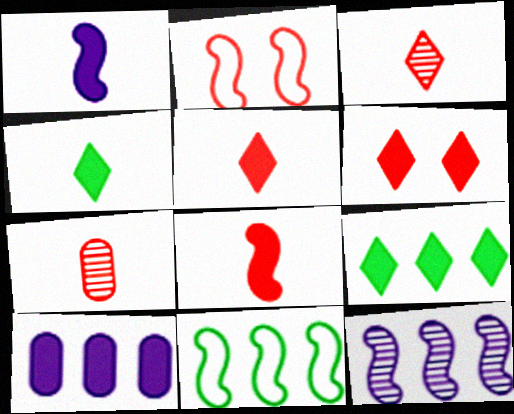[]